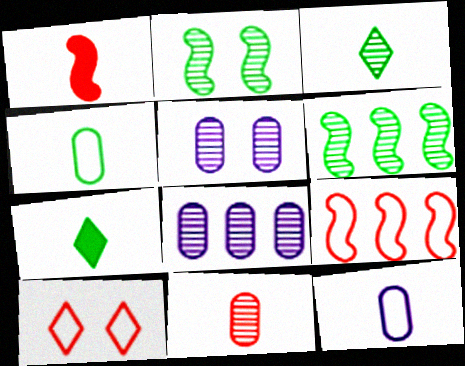[[1, 3, 12], 
[5, 7, 9]]